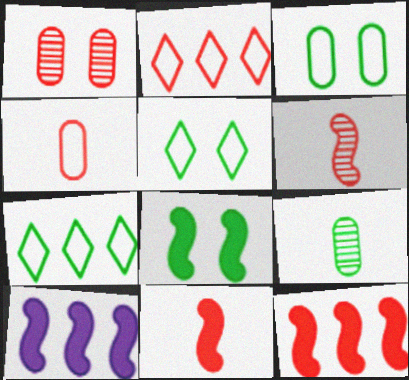[[1, 2, 11], 
[7, 8, 9], 
[8, 10, 11]]